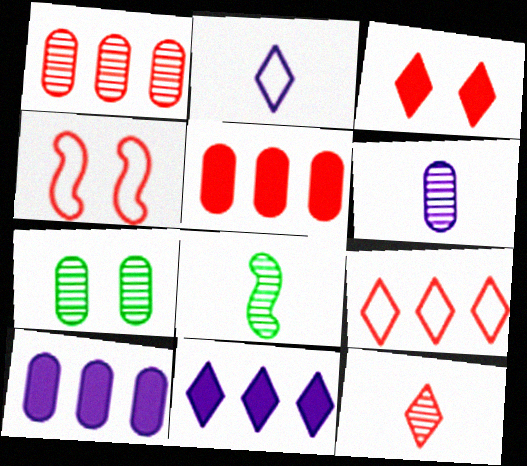[[1, 6, 7], 
[3, 9, 12], 
[4, 5, 12], 
[6, 8, 12]]